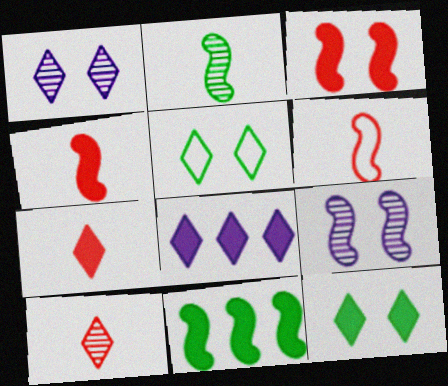[[5, 8, 10], 
[6, 9, 11], 
[7, 8, 12]]